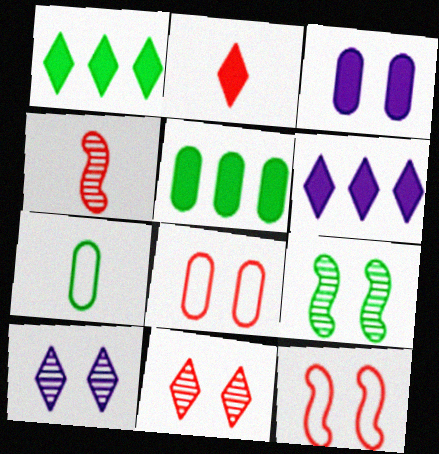[[1, 7, 9]]